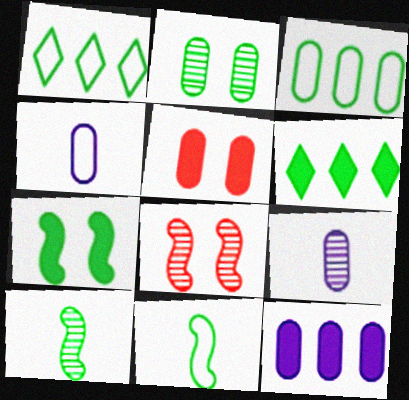[[2, 6, 11], 
[3, 5, 9], 
[4, 6, 8]]